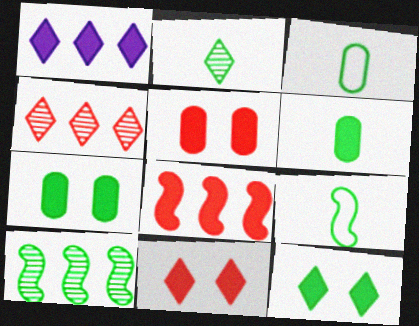[[2, 6, 9], 
[3, 10, 12]]